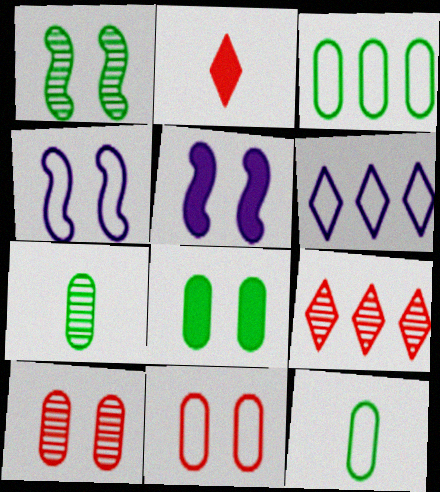[[3, 7, 8], 
[5, 9, 12]]